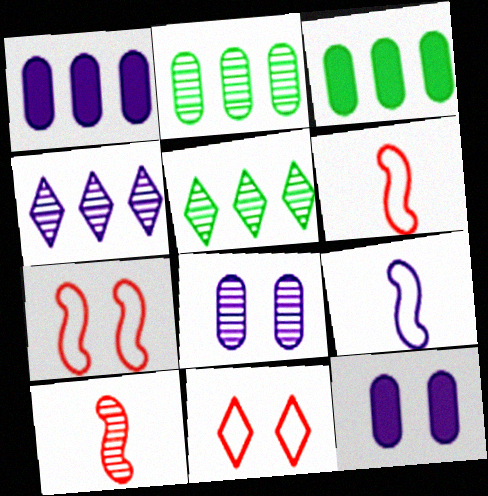[[4, 9, 12], 
[5, 6, 12], 
[5, 8, 10]]